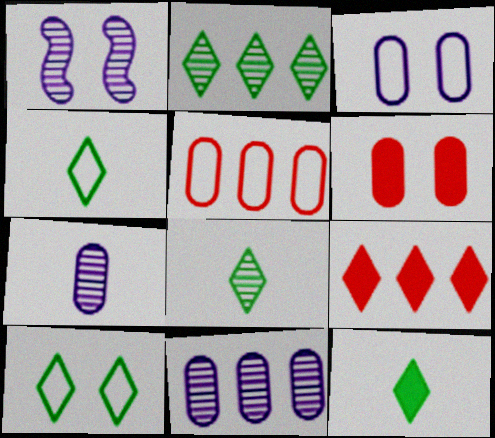[[1, 5, 12], 
[1, 6, 10], 
[2, 10, 12], 
[4, 8, 12]]